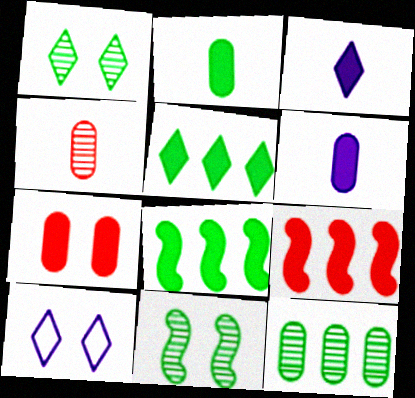[[3, 7, 8], 
[4, 8, 10], 
[7, 10, 11]]